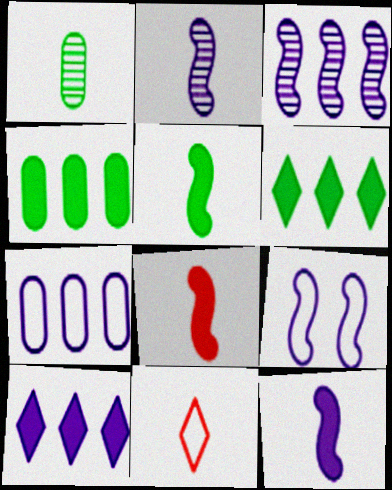[[1, 11, 12], 
[3, 7, 10], 
[3, 9, 12], 
[5, 8, 12]]